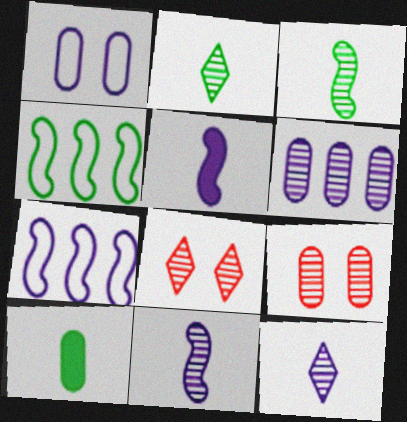[[3, 6, 8], 
[7, 8, 10]]